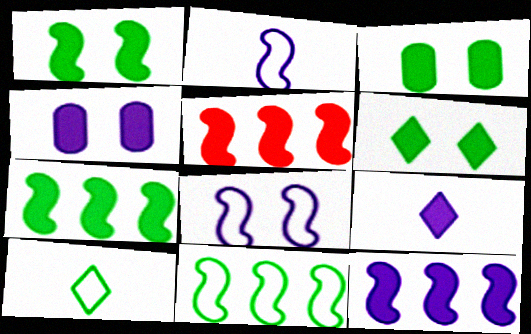[[1, 3, 6], 
[3, 5, 9], 
[4, 9, 12], 
[5, 7, 12]]